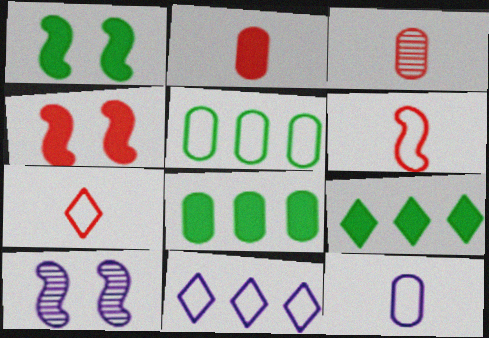[[1, 3, 11], 
[7, 8, 10]]